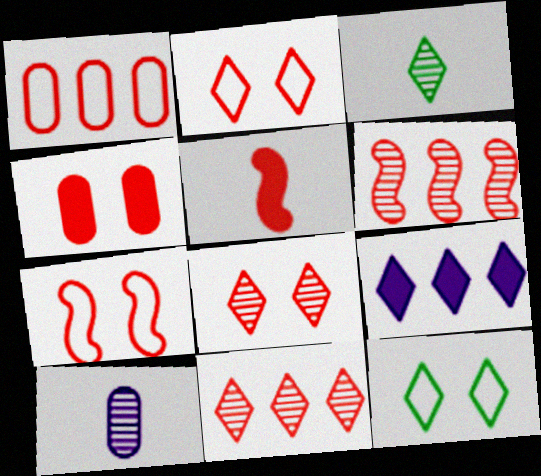[[1, 5, 8], 
[2, 3, 9], 
[4, 7, 8], 
[5, 6, 7]]